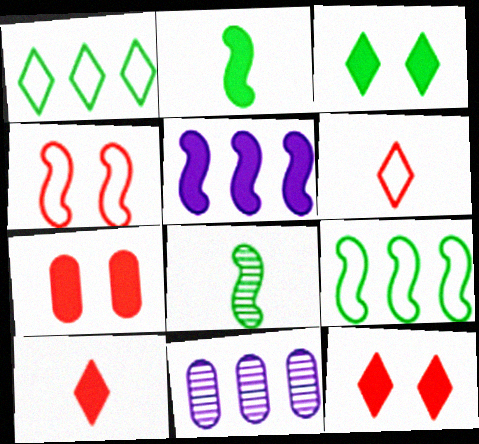[[4, 5, 8]]